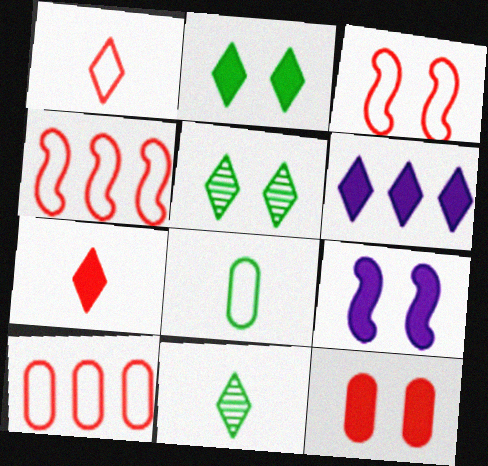[[1, 3, 10], 
[1, 5, 6], 
[2, 6, 7], 
[2, 9, 12], 
[9, 10, 11]]